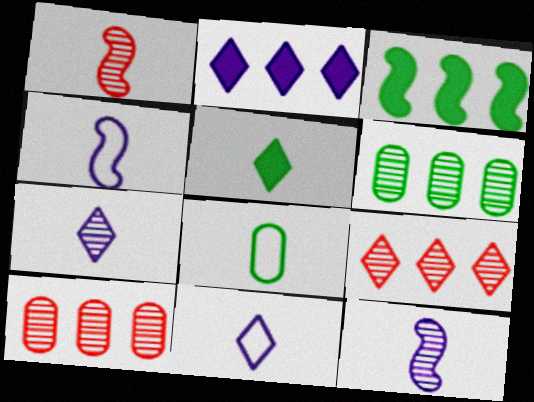[]